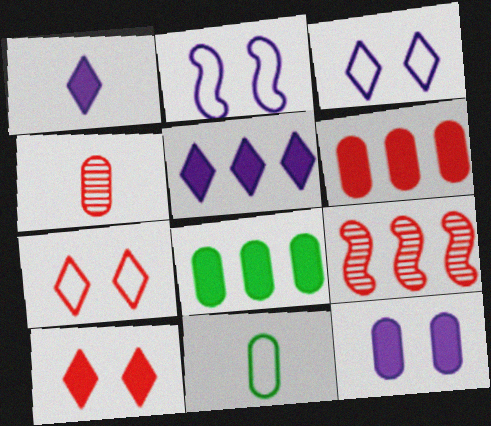[]